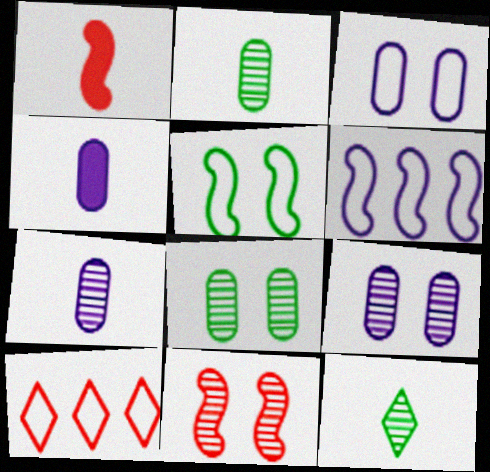[]